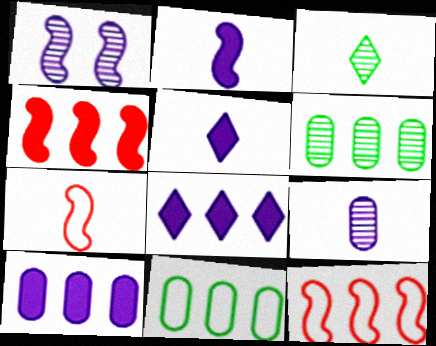[[6, 8, 12]]